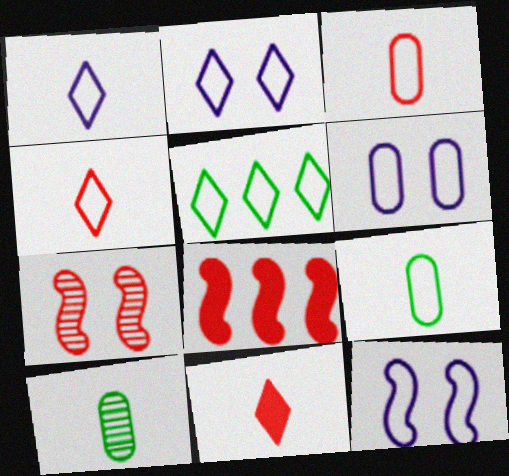[[2, 4, 5], 
[2, 6, 12], 
[2, 8, 10], 
[3, 5, 12]]